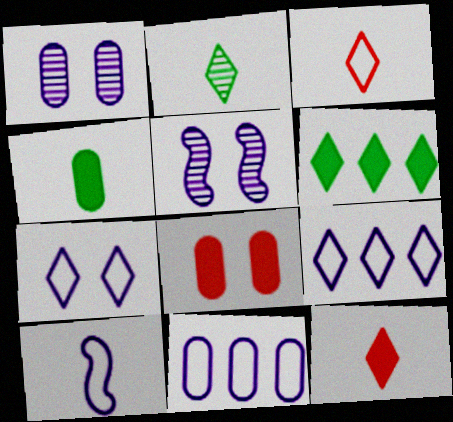[[7, 10, 11]]